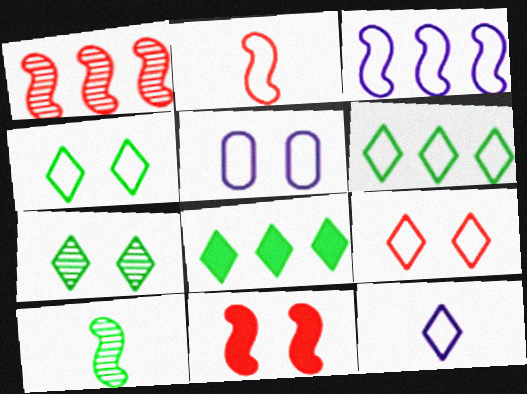[[1, 2, 11], 
[2, 5, 6], 
[3, 5, 12], 
[3, 10, 11], 
[5, 7, 11], 
[6, 9, 12]]